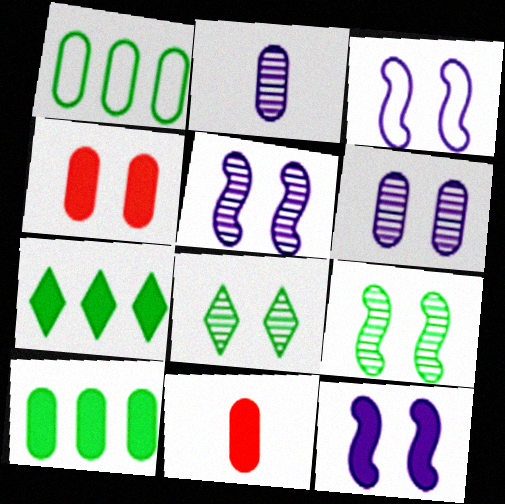[[1, 2, 4], 
[1, 6, 11], 
[3, 4, 8], 
[3, 5, 12], 
[7, 11, 12]]